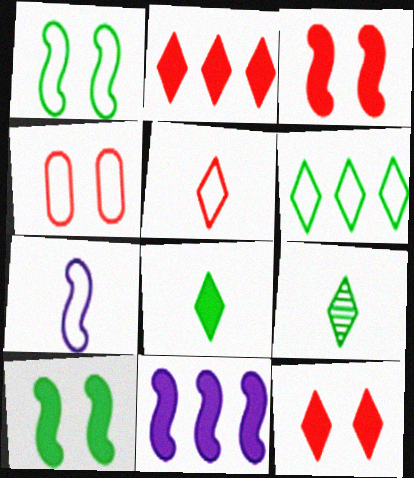[[4, 6, 7], 
[4, 9, 11]]